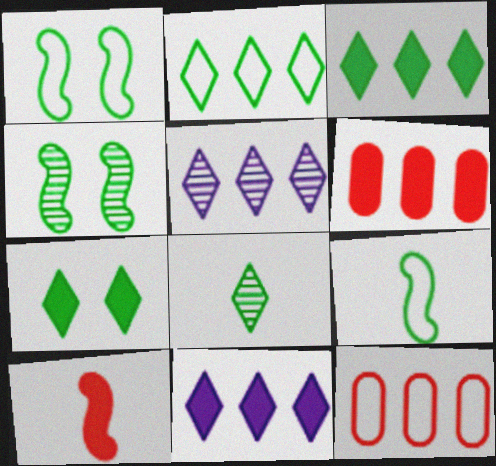[[2, 7, 8]]